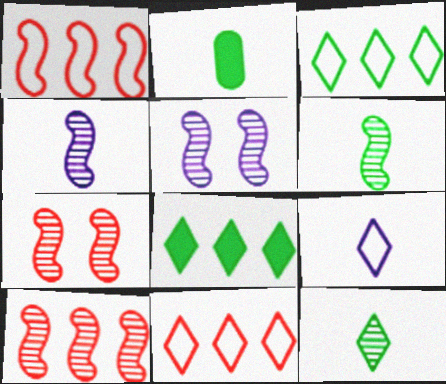[[2, 5, 11], 
[5, 6, 10]]